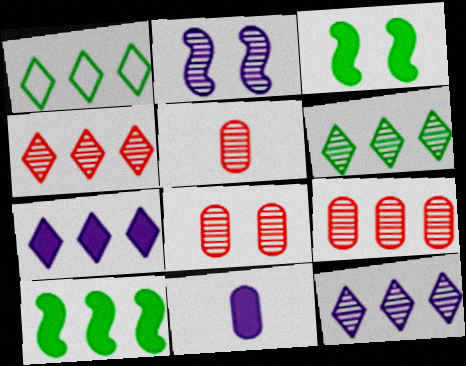[[1, 4, 7], 
[2, 5, 6], 
[4, 6, 12], 
[5, 8, 9]]